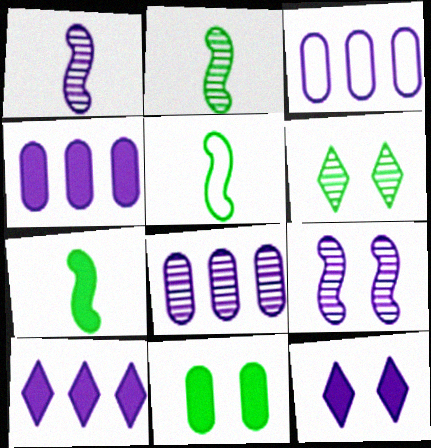[[1, 3, 12], 
[2, 5, 7], 
[3, 4, 8]]